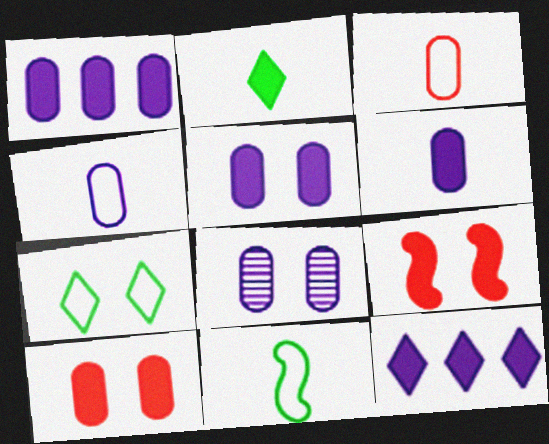[[1, 2, 9], 
[1, 4, 8], 
[1, 5, 6], 
[7, 8, 9]]